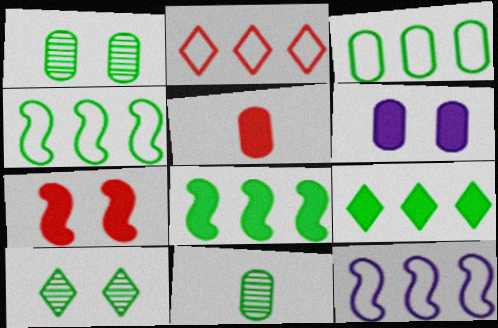[[2, 3, 12], 
[5, 10, 12]]